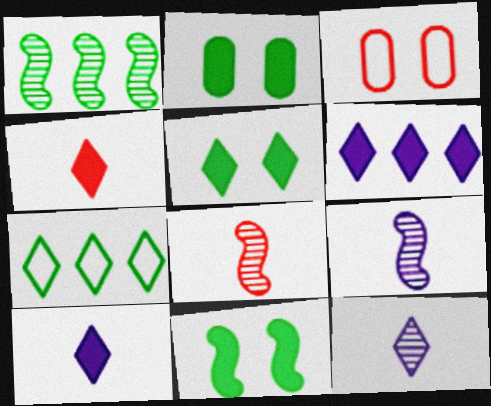[[1, 3, 10], 
[2, 5, 11], 
[4, 5, 6]]